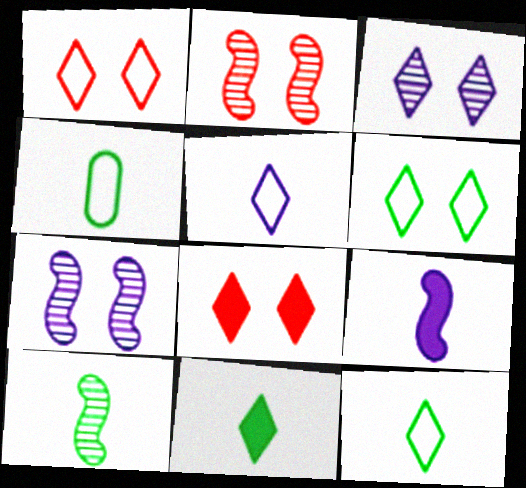[[3, 6, 8], 
[4, 10, 11]]